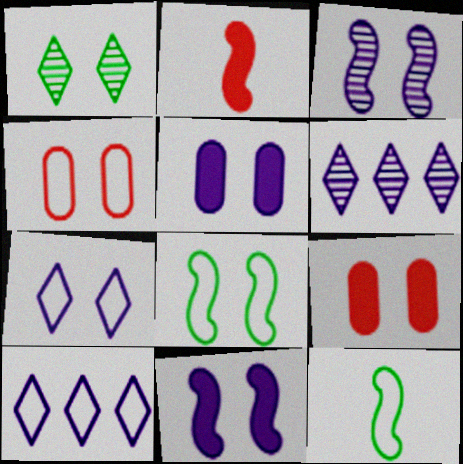[[1, 4, 11], 
[3, 5, 7], 
[4, 7, 8], 
[4, 10, 12], 
[6, 9, 12]]